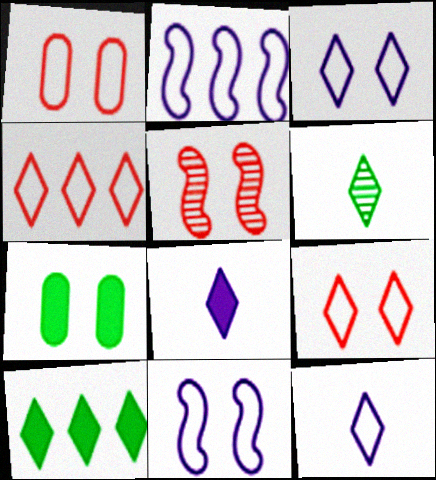[[3, 5, 7]]